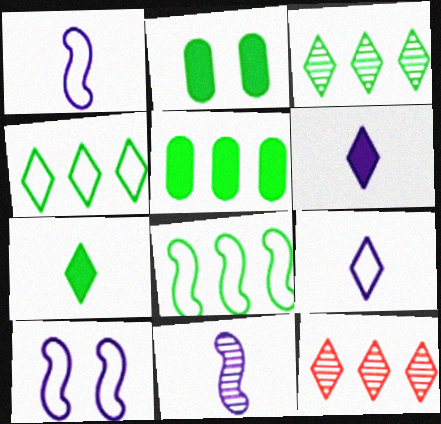[[1, 2, 12], 
[3, 5, 8]]